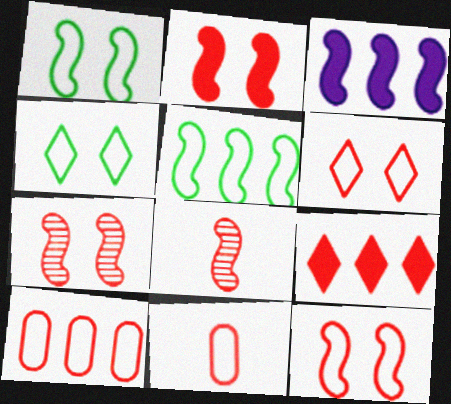[[1, 3, 8], 
[2, 7, 12], 
[7, 9, 11]]